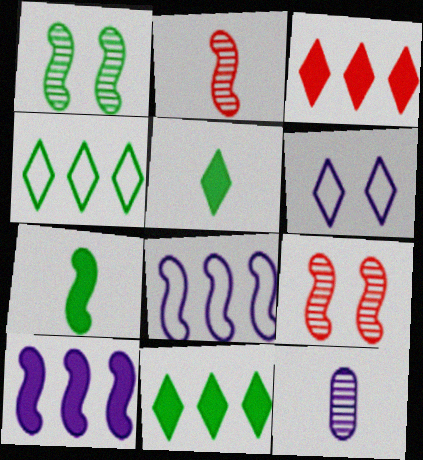[[6, 10, 12], 
[7, 8, 9]]